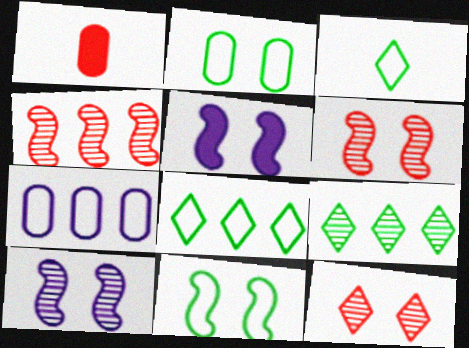[[1, 8, 10], 
[2, 5, 12], 
[5, 6, 11]]